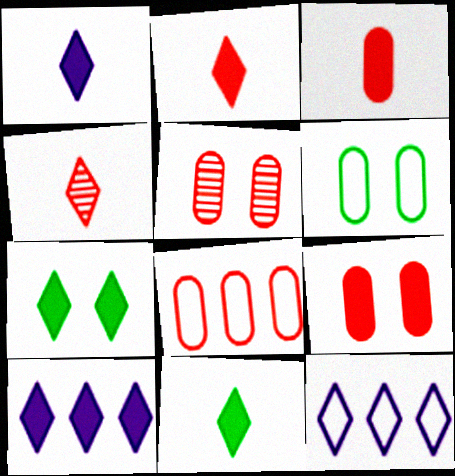[[1, 2, 11], 
[2, 7, 10], 
[3, 5, 8], 
[4, 7, 12]]